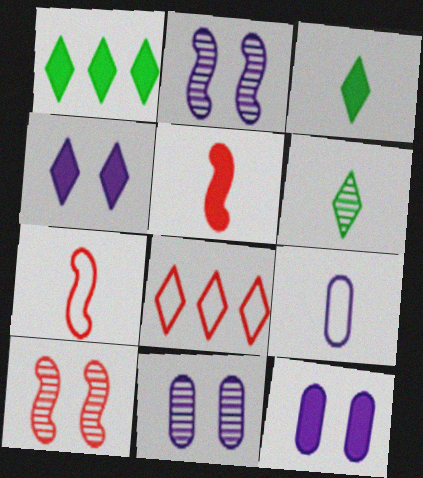[[1, 5, 12], 
[1, 7, 11], 
[1, 9, 10], 
[4, 6, 8], 
[5, 6, 9]]